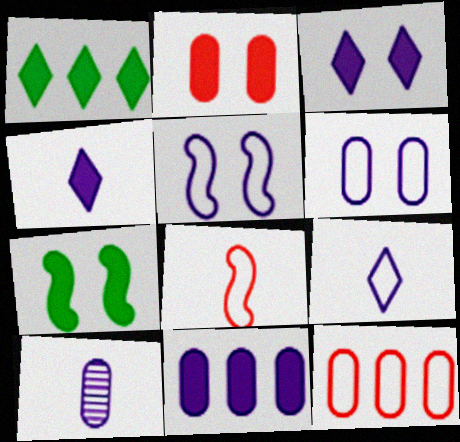[[2, 3, 7], 
[6, 10, 11]]